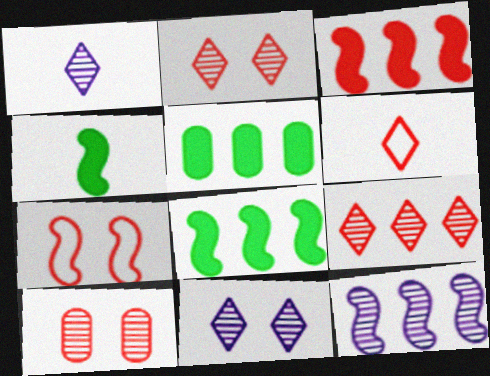[[1, 5, 7], 
[3, 6, 10], 
[4, 7, 12]]